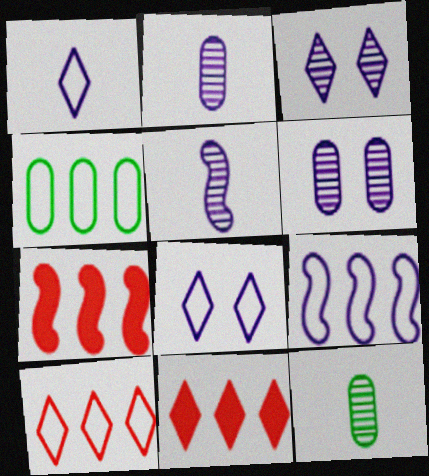[[4, 9, 10], 
[7, 8, 12]]